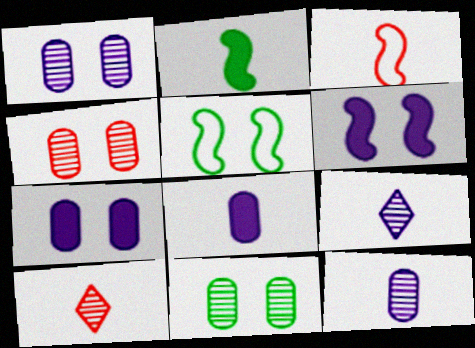[[1, 4, 11]]